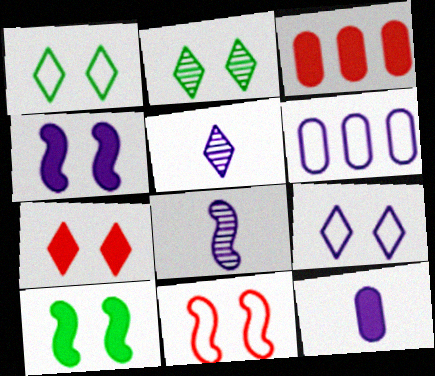[[1, 3, 8], 
[2, 7, 9], 
[4, 5, 6]]